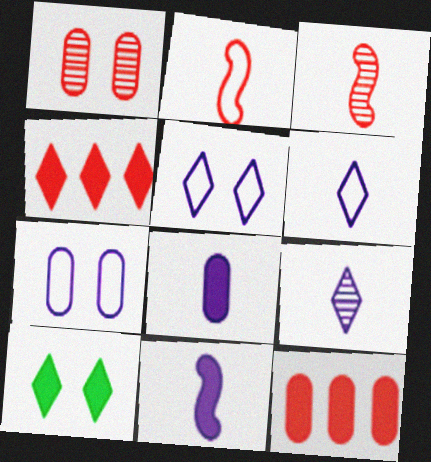[[1, 2, 4], 
[10, 11, 12]]